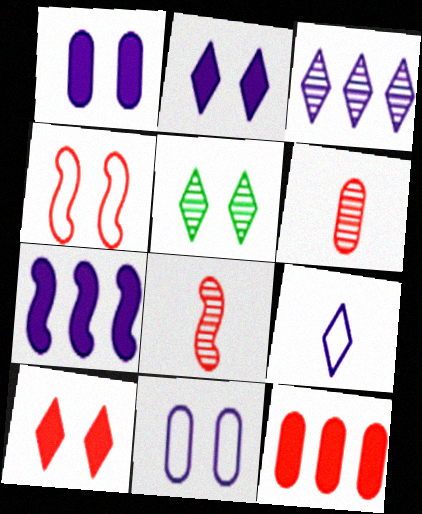[[1, 4, 5], 
[2, 3, 9]]